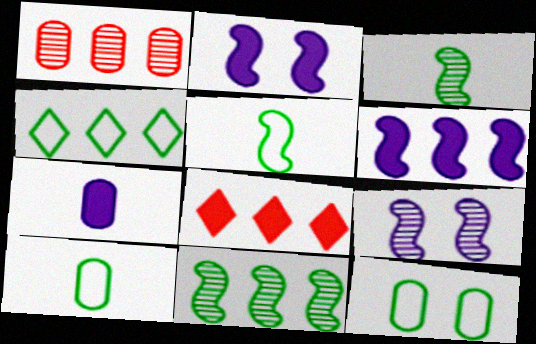[[1, 4, 6], 
[1, 7, 12], 
[4, 5, 12], 
[8, 9, 10]]